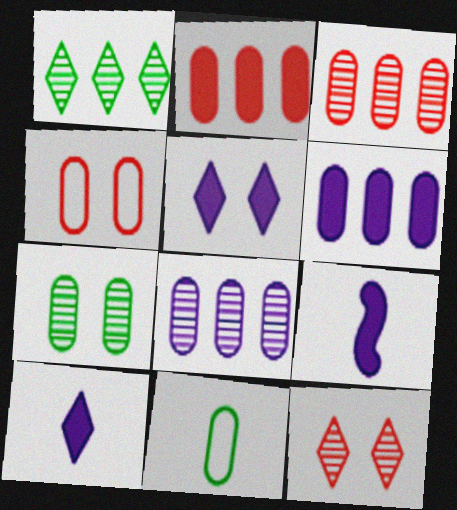[[1, 4, 9], 
[5, 6, 9]]